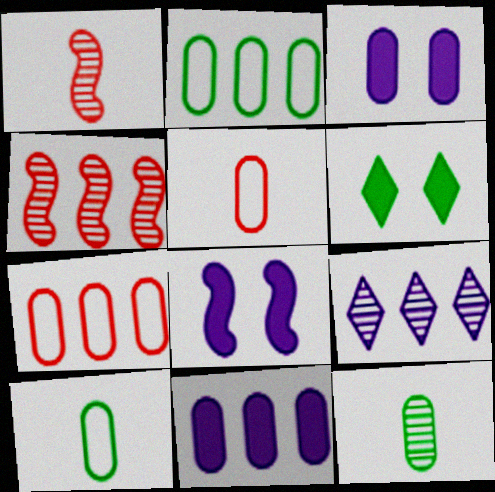[[3, 7, 12]]